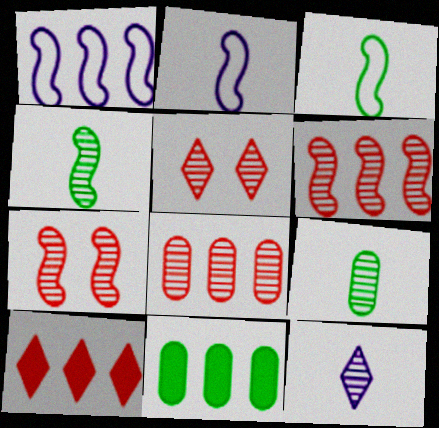[[2, 5, 11]]